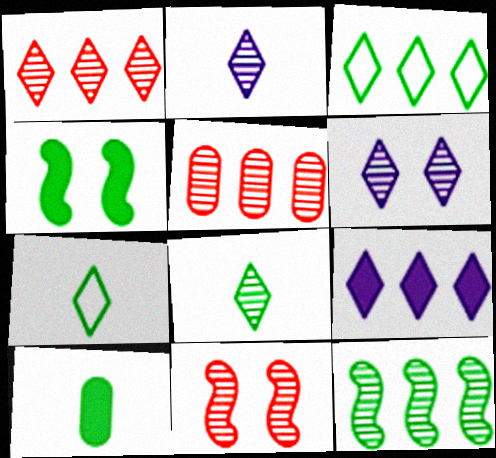[[1, 3, 9], 
[1, 6, 8]]